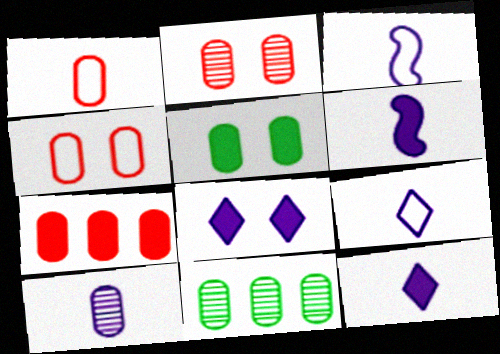[[1, 2, 7], 
[2, 10, 11], 
[3, 10, 12], 
[6, 9, 10]]